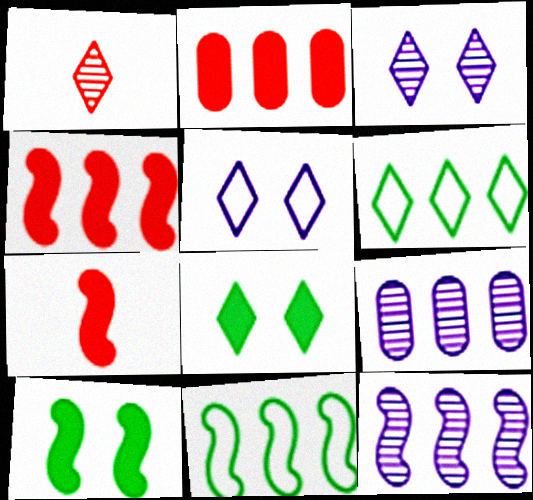[[2, 6, 12], 
[4, 6, 9], 
[4, 11, 12]]